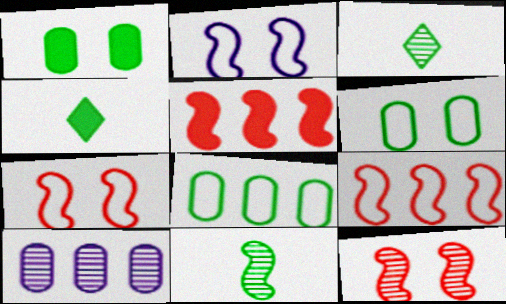[[2, 5, 11], 
[3, 10, 12], 
[4, 7, 10]]